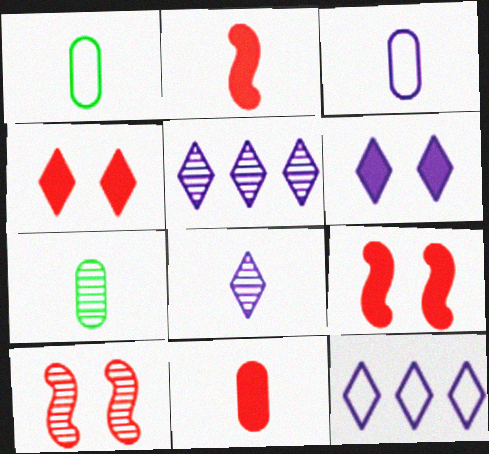[[1, 2, 8], 
[1, 5, 9], 
[3, 7, 11], 
[5, 7, 10], 
[6, 8, 12], 
[7, 9, 12]]